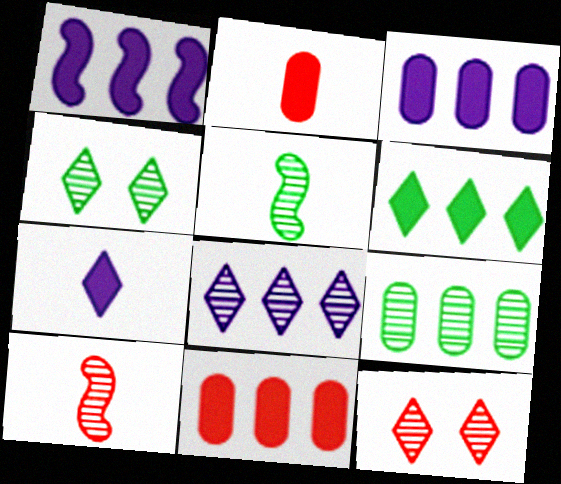[[1, 6, 11], 
[4, 5, 9]]